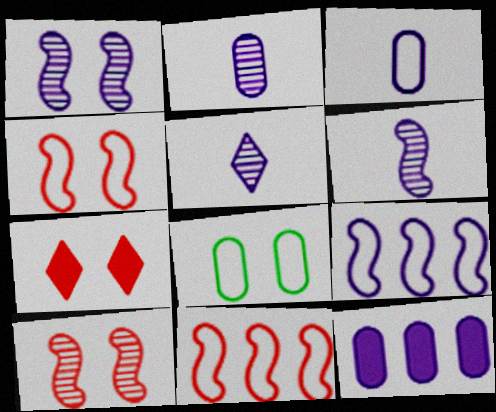[[1, 7, 8], 
[2, 5, 6]]